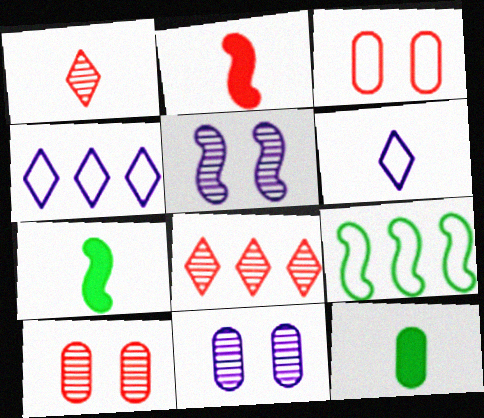[[2, 3, 8], 
[2, 5, 9], 
[3, 6, 9], 
[4, 7, 10]]